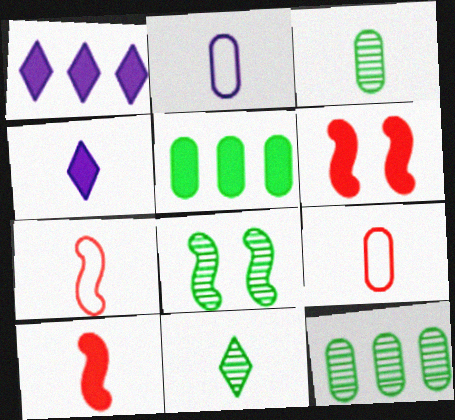[[1, 8, 9], 
[2, 10, 11], 
[3, 4, 7], 
[4, 5, 6], 
[8, 11, 12]]